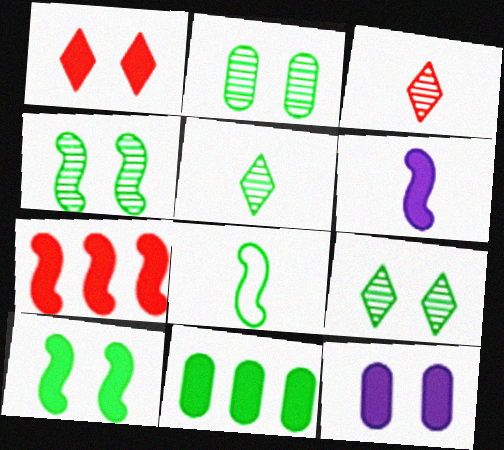[[1, 6, 11], 
[1, 10, 12], 
[2, 4, 9], 
[6, 7, 10], 
[8, 9, 11]]